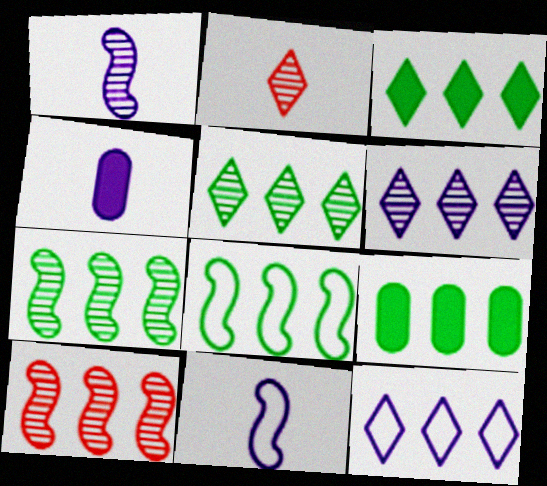[[5, 8, 9], 
[9, 10, 12]]